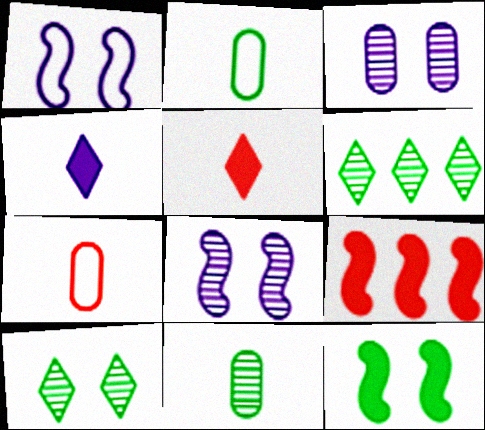[[2, 6, 12]]